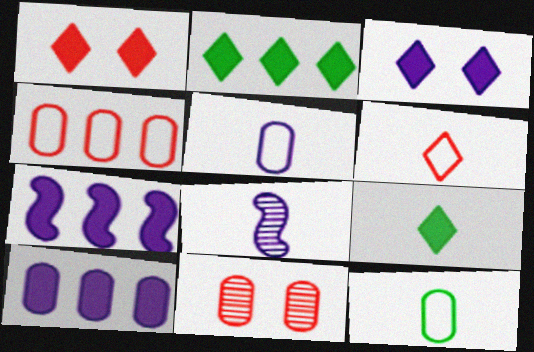[[10, 11, 12]]